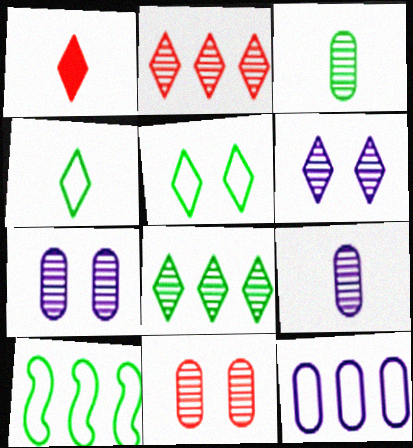[[1, 7, 10]]